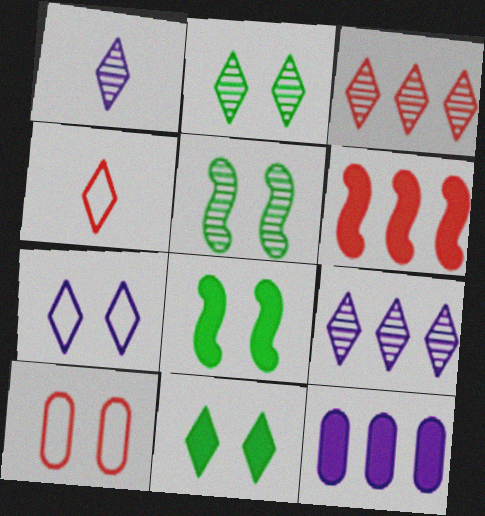[[1, 2, 3], 
[4, 5, 12], 
[4, 9, 11]]